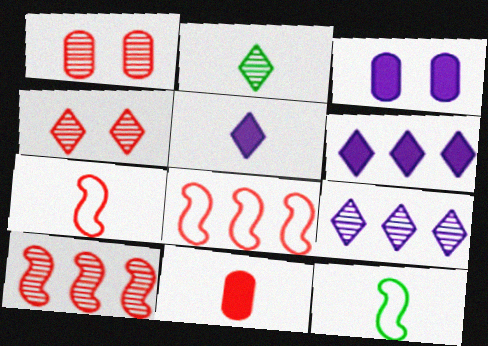[[1, 6, 12], 
[2, 3, 8], 
[2, 4, 9], 
[4, 8, 11]]